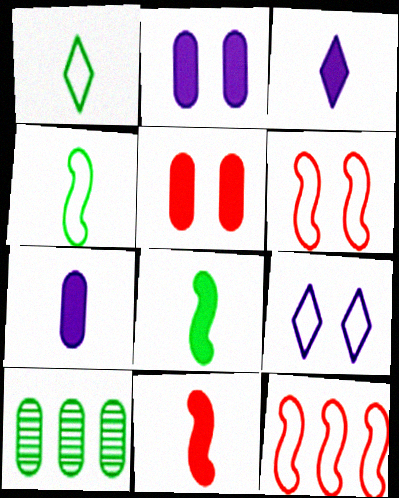[[3, 6, 10], 
[9, 10, 11]]